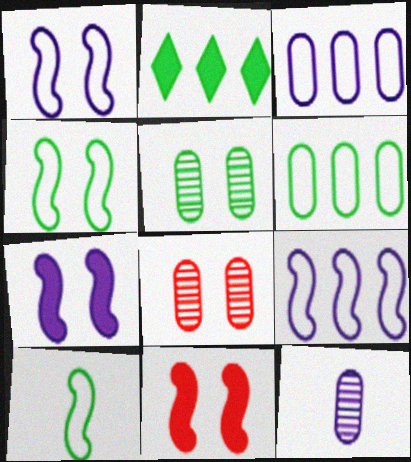[[2, 5, 10]]